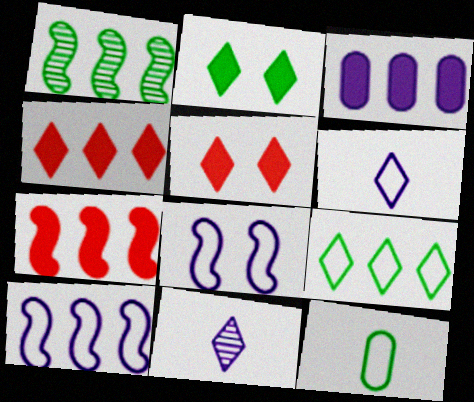[[1, 2, 12], 
[1, 7, 10], 
[3, 8, 11], 
[5, 9, 11]]